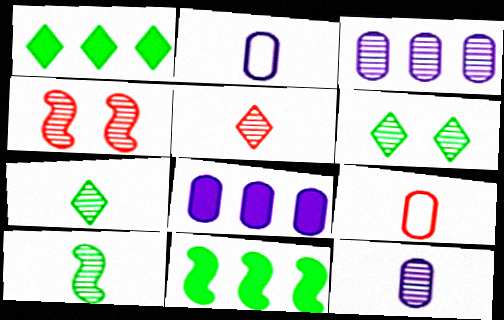[[1, 2, 4], 
[3, 4, 7], 
[5, 10, 12]]